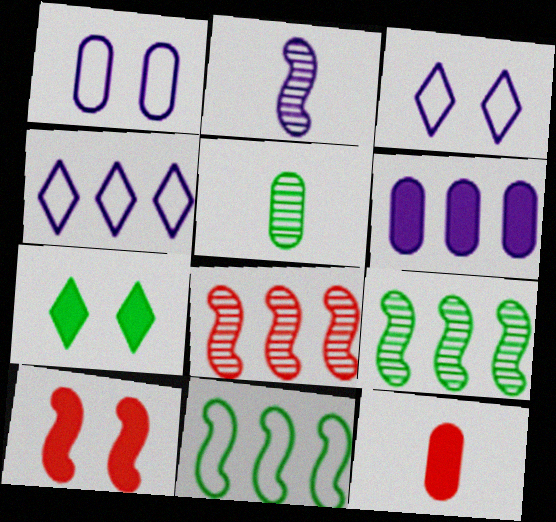[[2, 3, 6], 
[2, 10, 11], 
[3, 9, 12], 
[4, 5, 10], 
[5, 7, 11]]